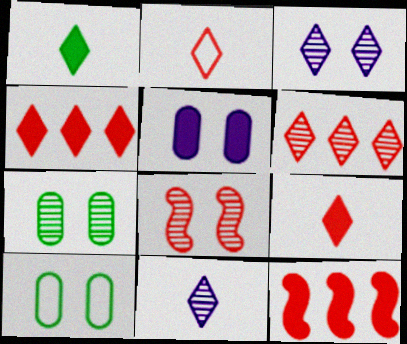[[1, 2, 11], 
[1, 5, 12], 
[3, 7, 8], 
[10, 11, 12]]